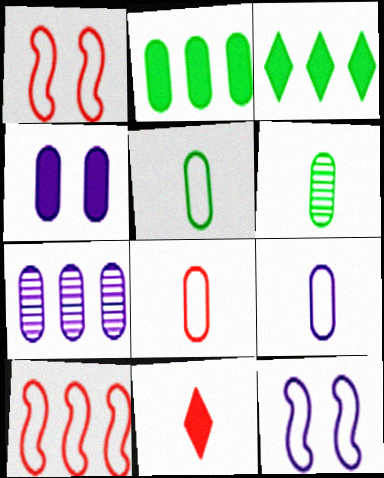[[3, 7, 10], 
[4, 7, 9], 
[5, 8, 9]]